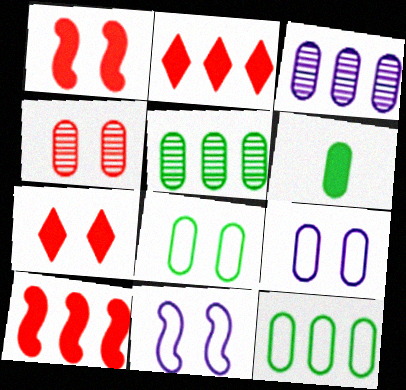[[5, 6, 8]]